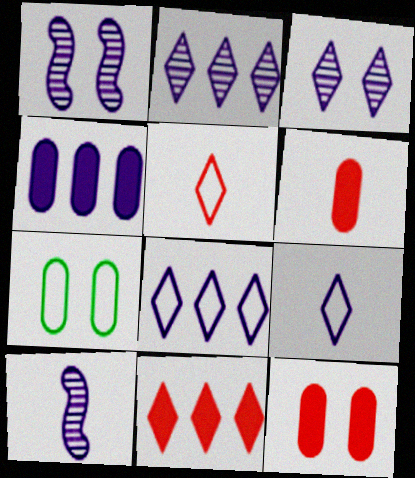[[1, 4, 9], 
[7, 10, 11]]